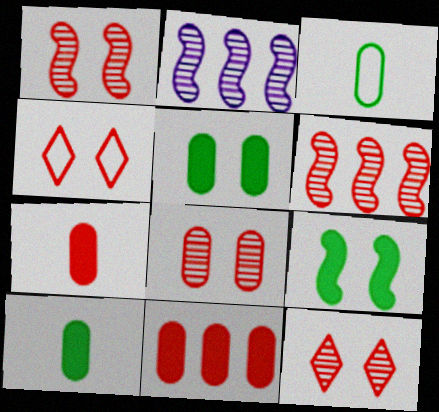[[1, 8, 12], 
[2, 4, 10], 
[4, 6, 7]]